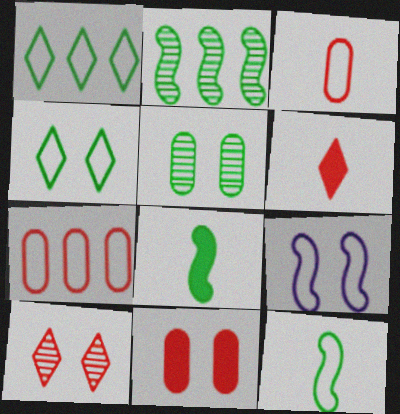[[1, 3, 9], 
[1, 5, 8]]